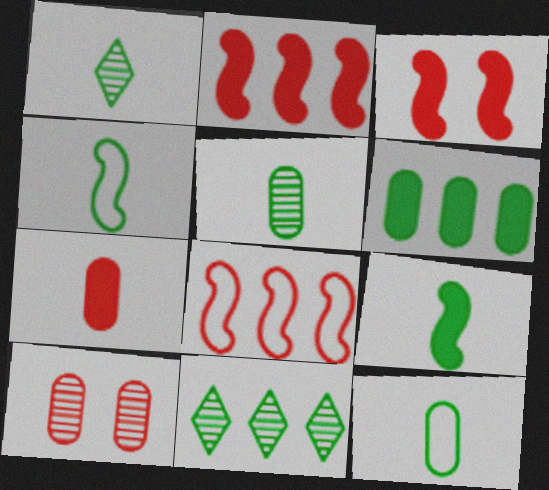[[1, 9, 12]]